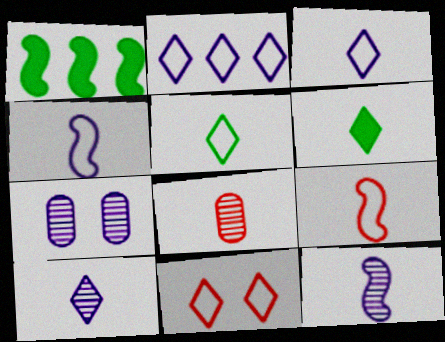[[2, 5, 11], 
[4, 6, 8]]